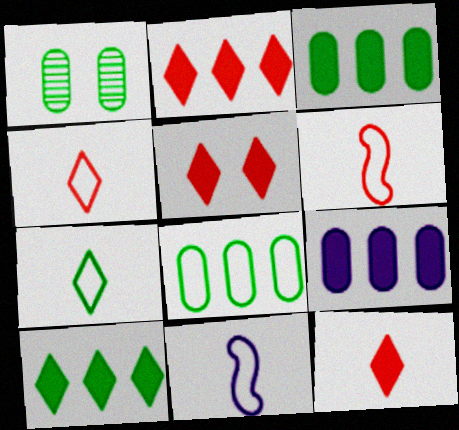[[1, 2, 11], 
[2, 5, 12]]